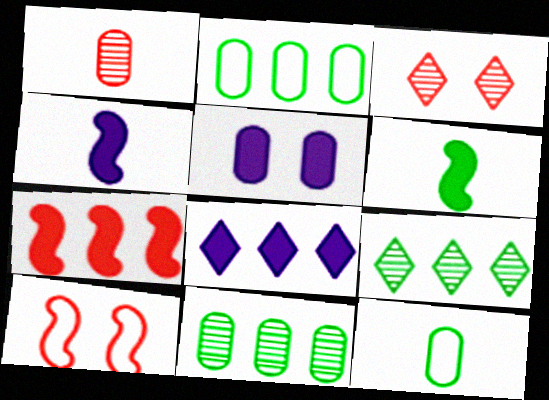[[1, 2, 5], 
[2, 3, 4], 
[4, 5, 8]]